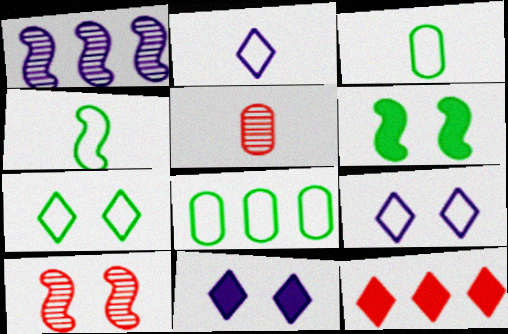[[1, 8, 12], 
[4, 7, 8]]